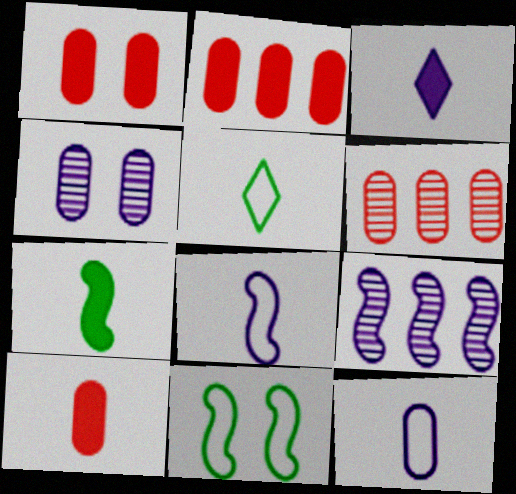[[1, 2, 10], 
[1, 5, 9], 
[3, 6, 11], 
[3, 7, 10]]